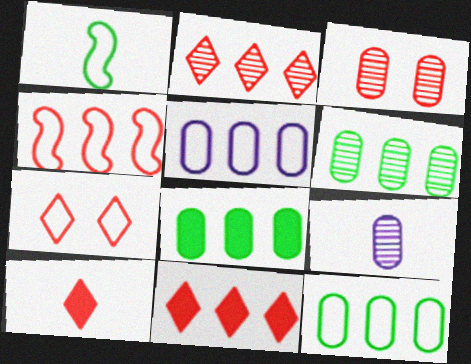[[1, 5, 7], 
[1, 9, 10], 
[2, 7, 10], 
[3, 4, 10], 
[3, 6, 9], 
[6, 8, 12]]